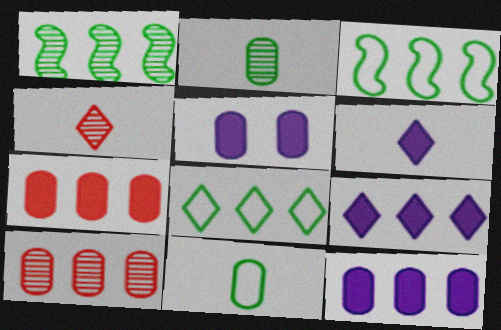[[3, 4, 5], 
[3, 9, 10], 
[5, 10, 11]]